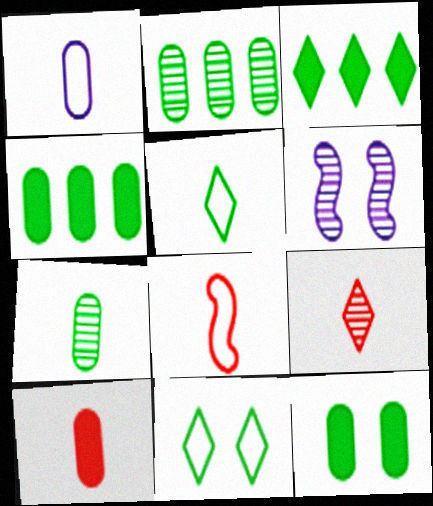[[1, 5, 8], 
[1, 7, 10], 
[2, 6, 9], 
[8, 9, 10]]